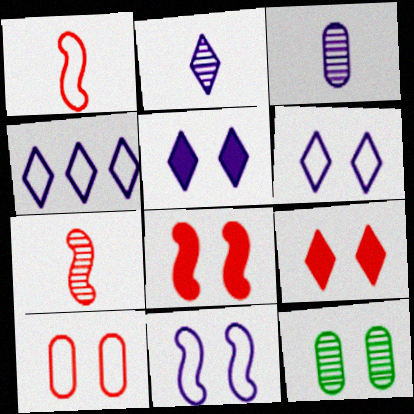[[2, 4, 5], 
[6, 8, 12], 
[9, 11, 12]]